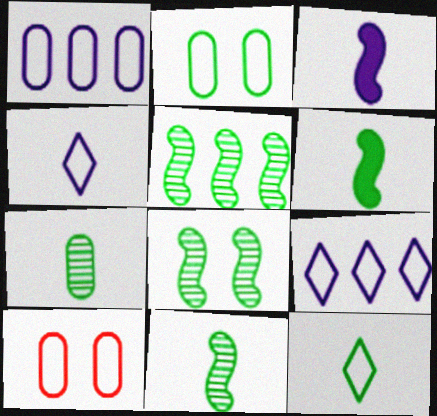[[5, 8, 11], 
[6, 7, 12]]